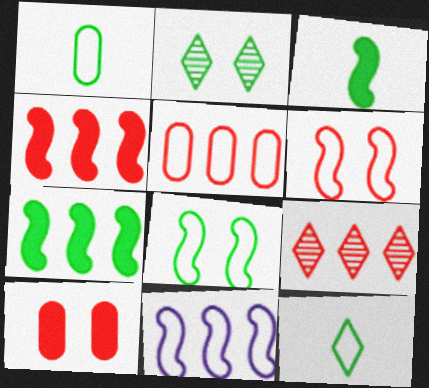[[1, 2, 7], 
[4, 5, 9]]